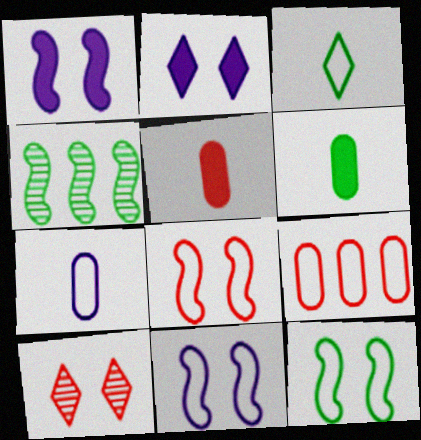[[3, 9, 11], 
[8, 11, 12]]